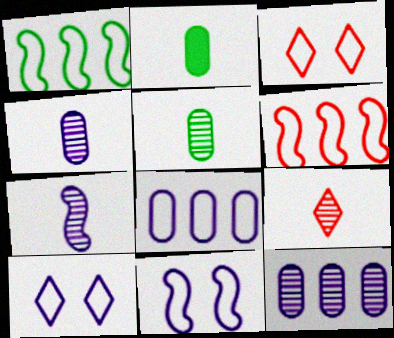[[5, 7, 9]]